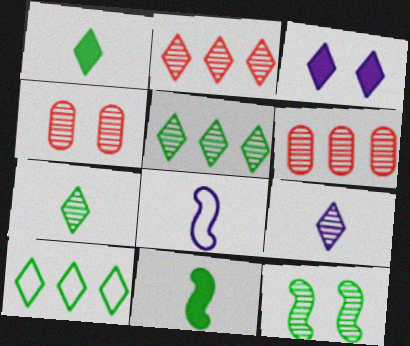[[6, 9, 12]]